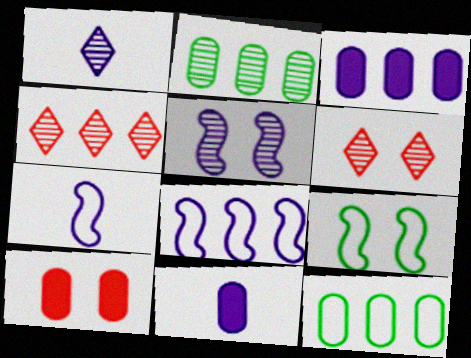[[1, 7, 11], 
[4, 9, 11]]